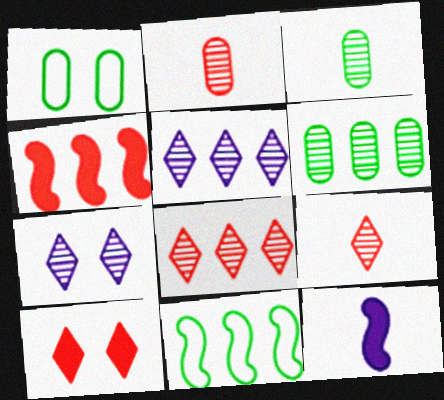[[1, 8, 12]]